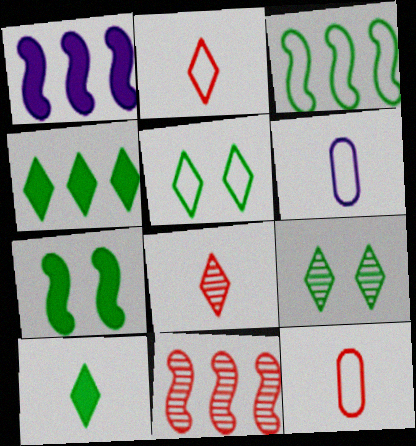[[1, 3, 11], 
[1, 9, 12]]